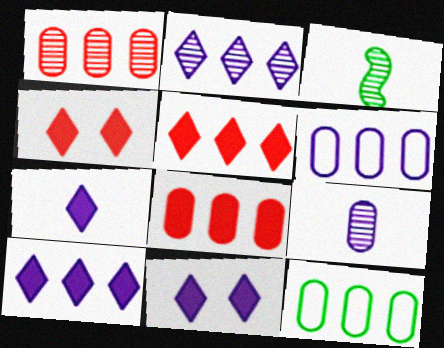[[3, 4, 6], 
[7, 10, 11]]